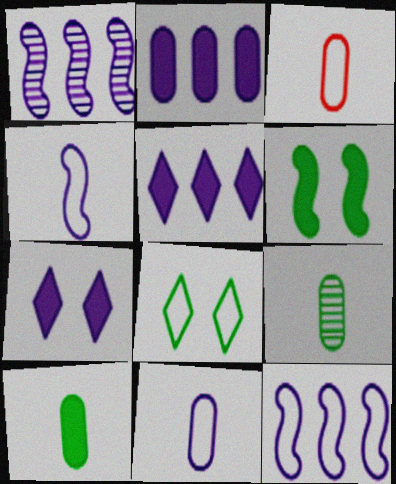[[1, 7, 11], 
[3, 8, 12]]